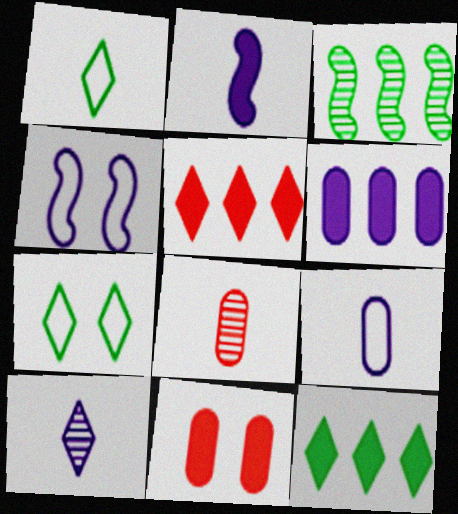[[1, 2, 8], 
[2, 9, 10], 
[2, 11, 12], 
[4, 6, 10], 
[4, 8, 12], 
[5, 7, 10]]